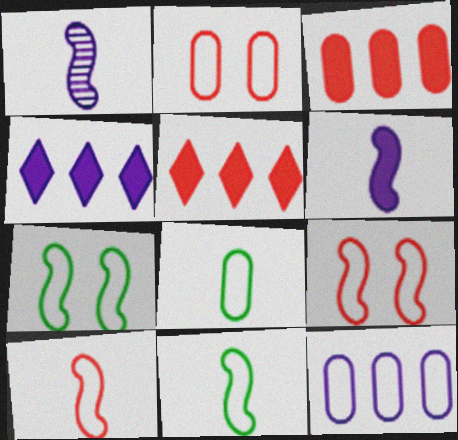[[2, 8, 12]]